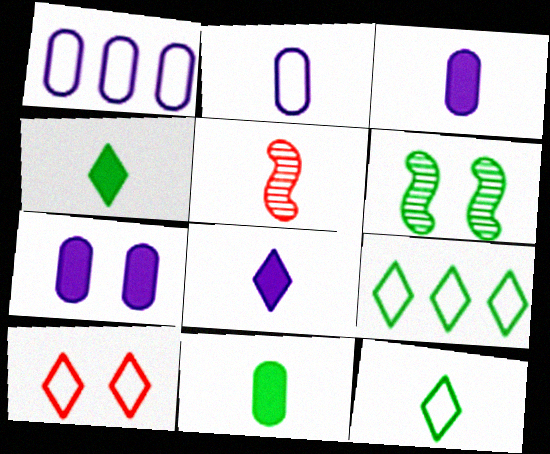[[2, 4, 5], 
[3, 5, 12], 
[5, 7, 9], 
[6, 7, 10], 
[6, 9, 11]]